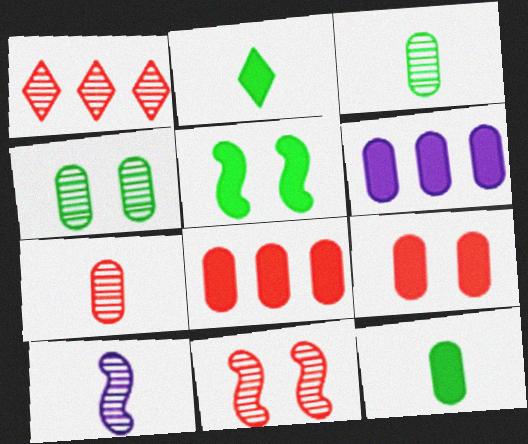[[1, 4, 10], 
[1, 7, 11], 
[6, 9, 12]]